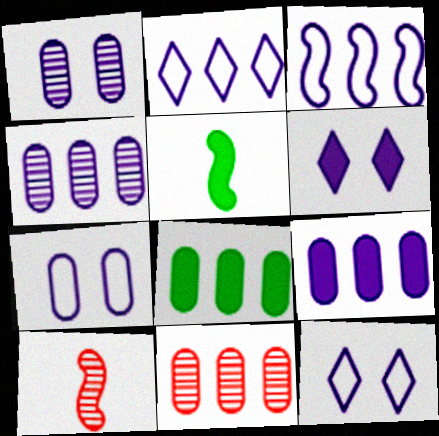[[5, 11, 12], 
[8, 10, 12]]